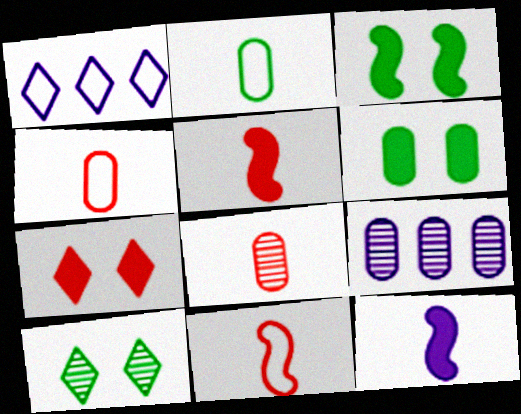[[1, 3, 8], 
[4, 6, 9]]